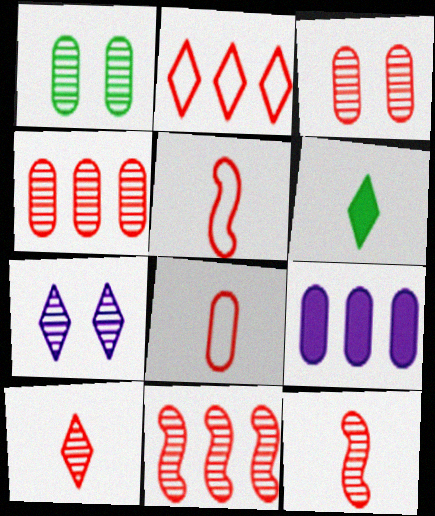[[1, 8, 9], 
[2, 6, 7], 
[3, 10, 11]]